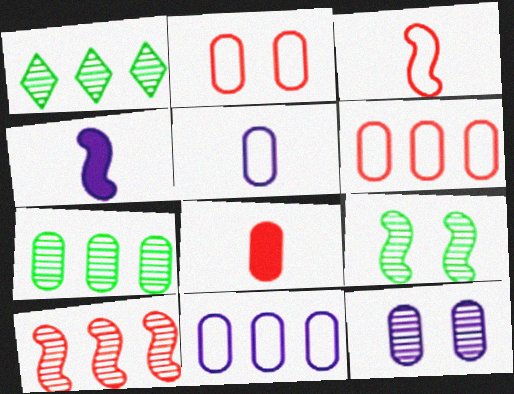[[1, 2, 4]]